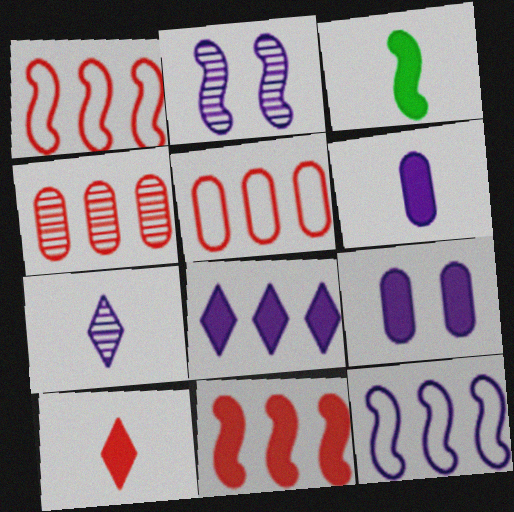[[1, 2, 3], 
[3, 6, 10], 
[7, 9, 12]]